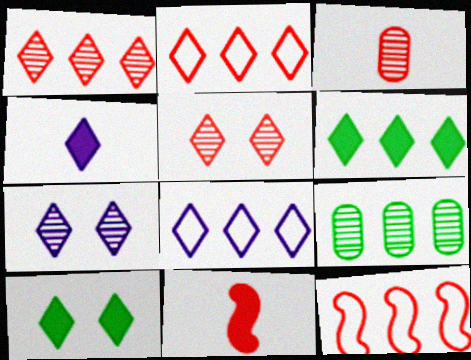[[1, 6, 8], 
[4, 7, 8]]